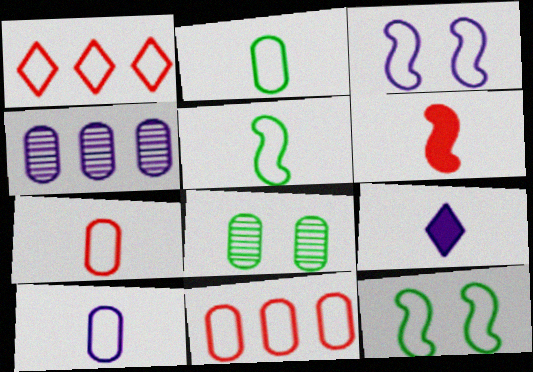[[1, 2, 3], 
[1, 10, 12], 
[2, 7, 10], 
[3, 4, 9]]